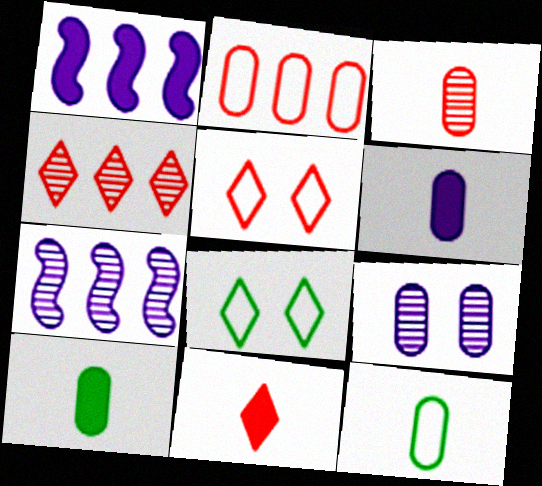[[1, 3, 8], 
[2, 9, 10], 
[3, 6, 12], 
[4, 5, 11], 
[5, 7, 10]]